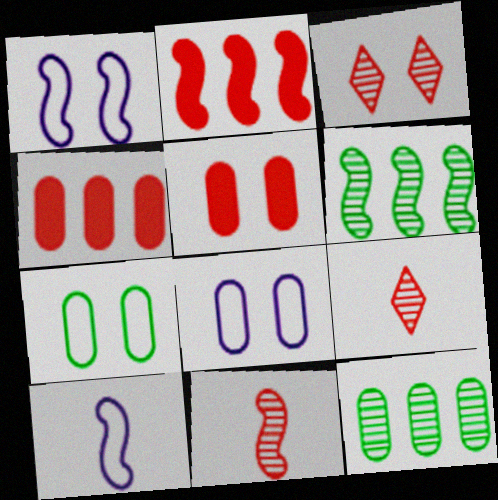[]